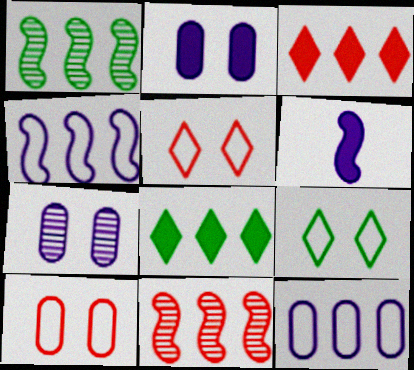[[1, 3, 12], 
[8, 11, 12]]